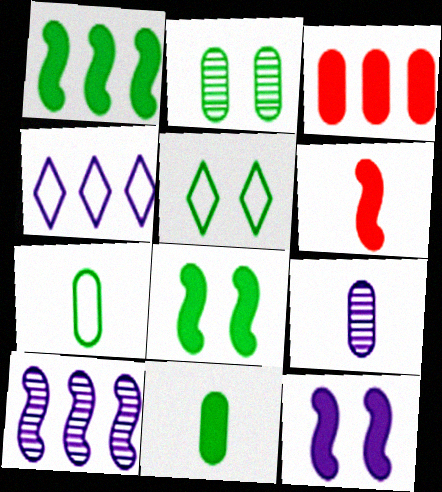[[1, 6, 12], 
[2, 4, 6], 
[2, 5, 8], 
[4, 9, 12]]